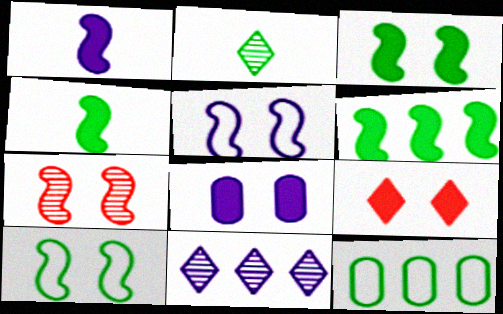[[2, 3, 12], 
[3, 4, 6], 
[3, 5, 7], 
[3, 8, 9]]